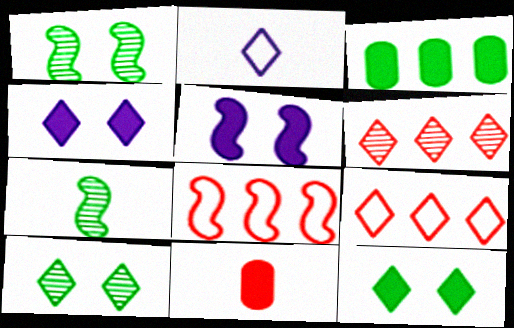[[2, 6, 12], 
[2, 7, 11], 
[5, 7, 8]]